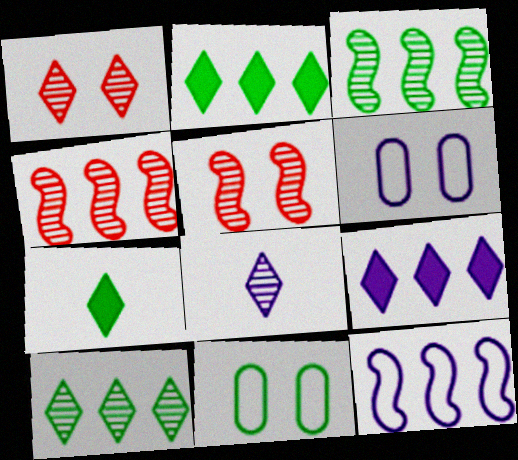[[1, 8, 10], 
[3, 7, 11], 
[4, 6, 7]]